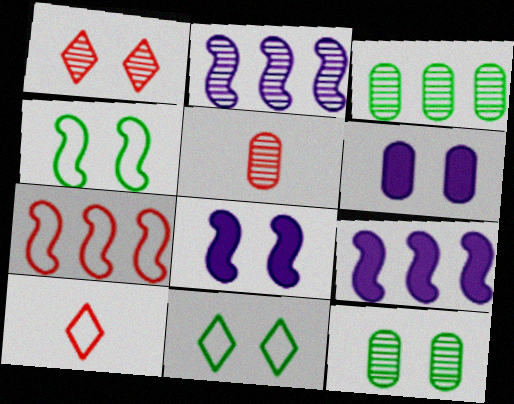[[1, 4, 6], 
[3, 8, 10], 
[5, 9, 11], 
[9, 10, 12]]